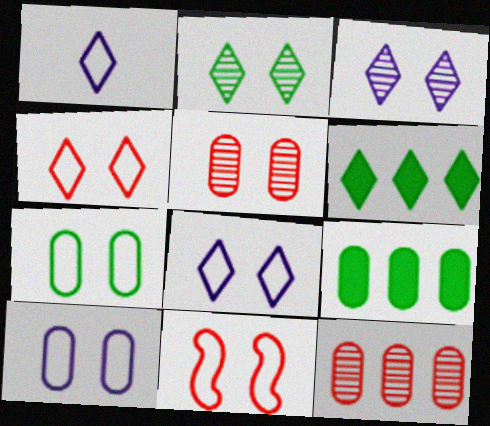[[7, 8, 11]]